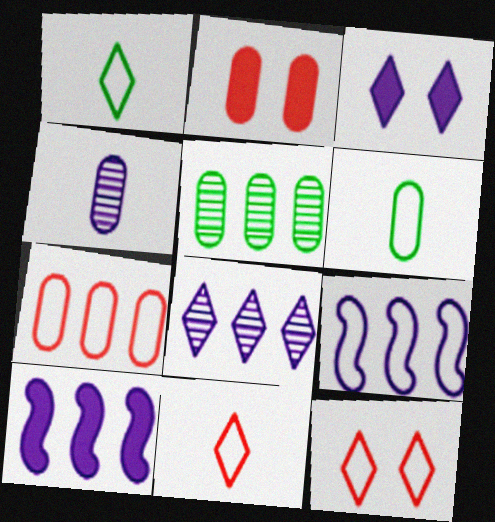[[3, 4, 9], 
[6, 9, 12]]